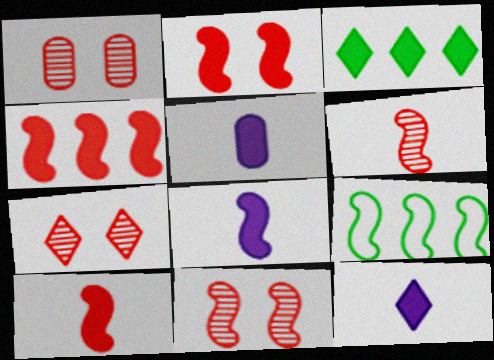[[1, 7, 11], 
[1, 9, 12], 
[2, 3, 5], 
[2, 4, 10], 
[5, 7, 9], 
[5, 8, 12], 
[8, 9, 11]]